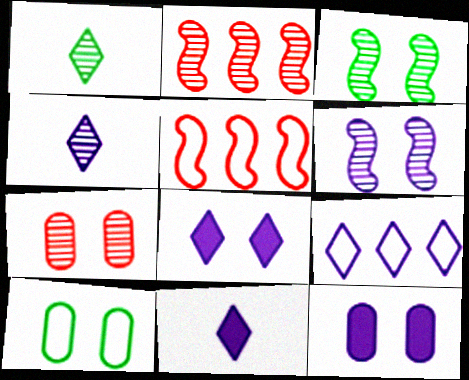[[1, 5, 12], 
[2, 10, 11], 
[4, 8, 9], 
[7, 10, 12]]